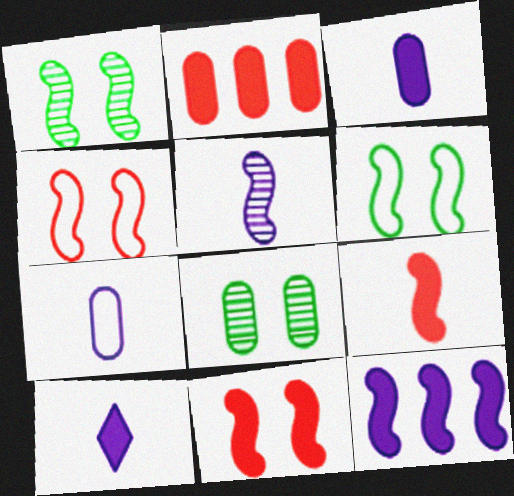[[2, 7, 8], 
[5, 7, 10]]